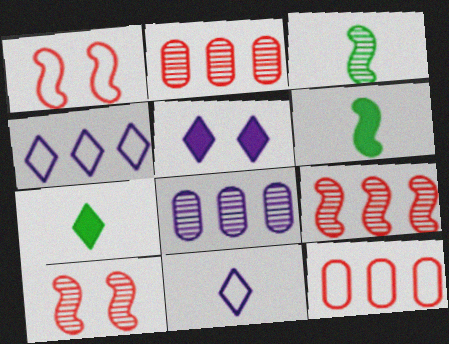[[1, 7, 8], 
[3, 5, 12]]